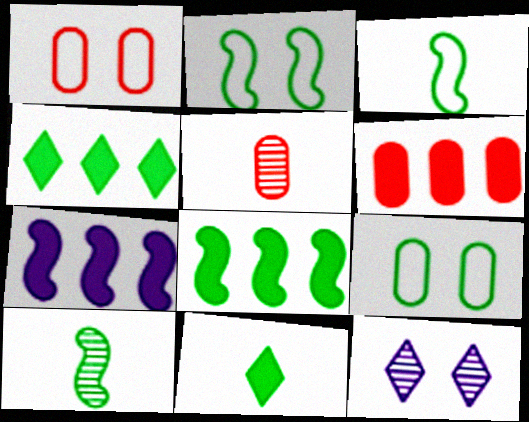[[1, 5, 6], 
[2, 8, 10], 
[3, 6, 12], 
[4, 6, 7], 
[4, 9, 10]]